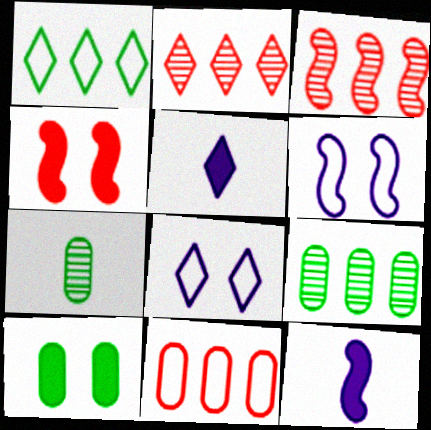[]